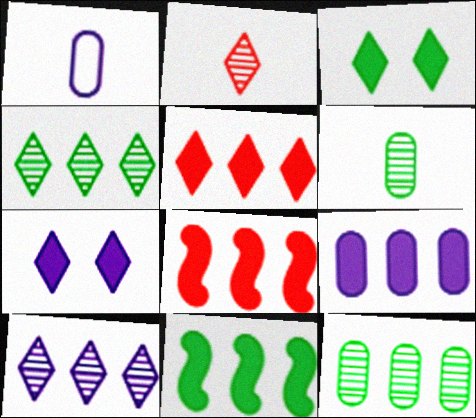[[5, 9, 11]]